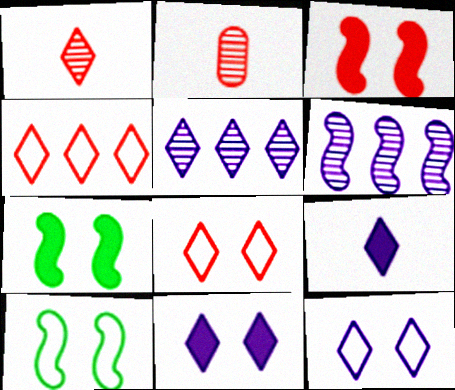[[2, 3, 4], 
[5, 9, 12]]